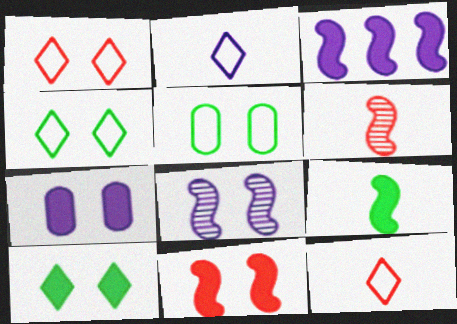[[3, 9, 11], 
[7, 10, 11]]